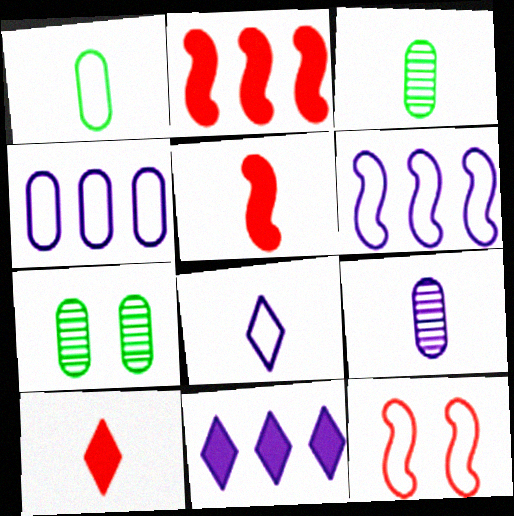[[2, 7, 8], 
[3, 5, 8], 
[3, 11, 12], 
[6, 7, 10]]